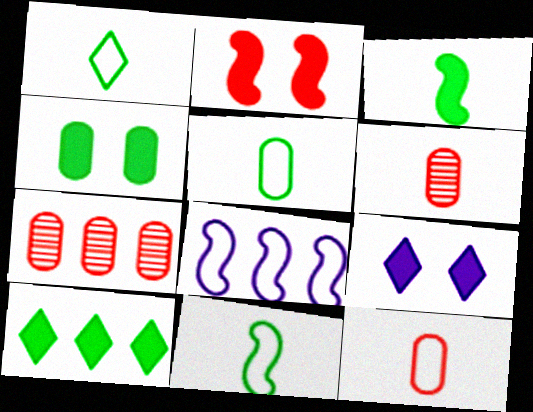[[1, 5, 11], 
[2, 4, 9], 
[3, 4, 10], 
[7, 8, 10], 
[7, 9, 11]]